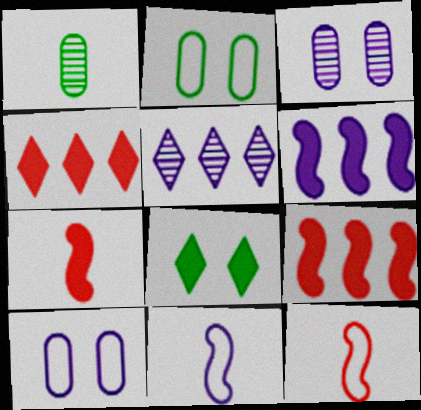[[2, 5, 7]]